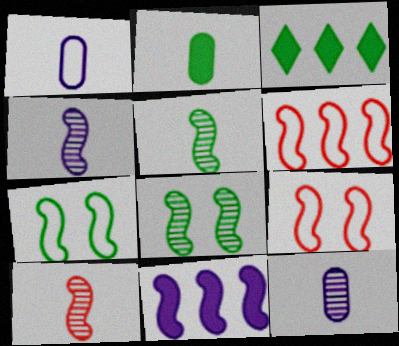[[3, 9, 12], 
[4, 5, 10], 
[5, 9, 11], 
[7, 10, 11]]